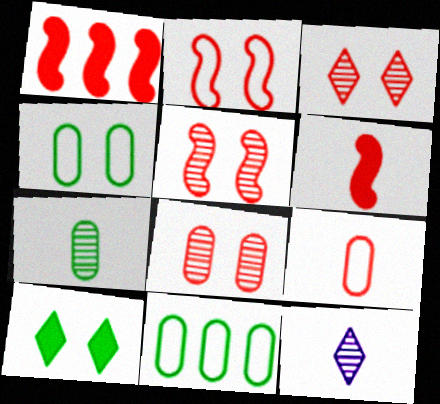[[1, 3, 9], 
[1, 4, 12], 
[3, 5, 8]]